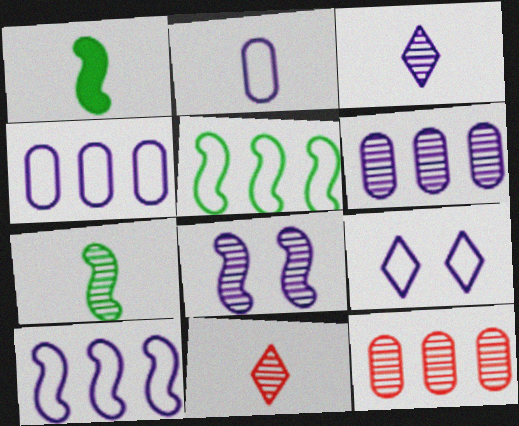[[1, 2, 11], 
[1, 9, 12], 
[2, 9, 10], 
[3, 6, 8]]